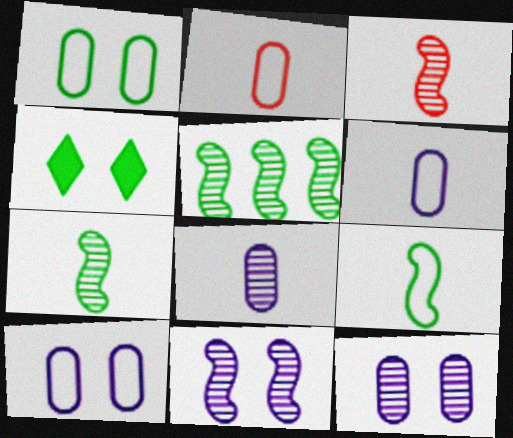[[3, 5, 11]]